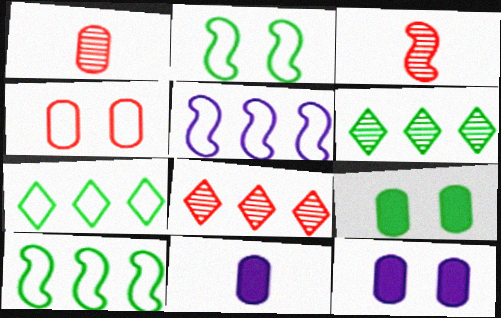[[2, 8, 11], 
[3, 7, 12]]